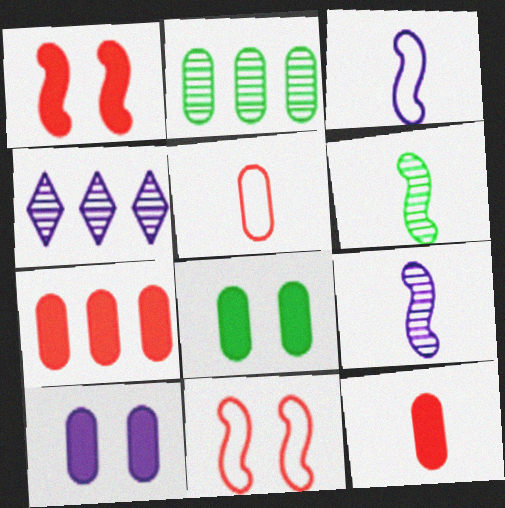[[2, 5, 10], 
[3, 4, 10]]